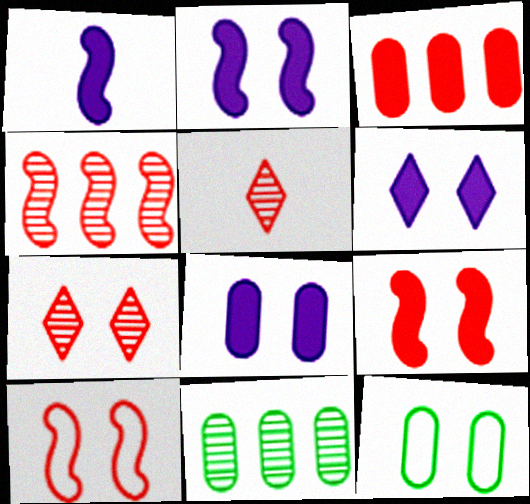[[2, 6, 8], 
[2, 7, 12], 
[3, 5, 10]]